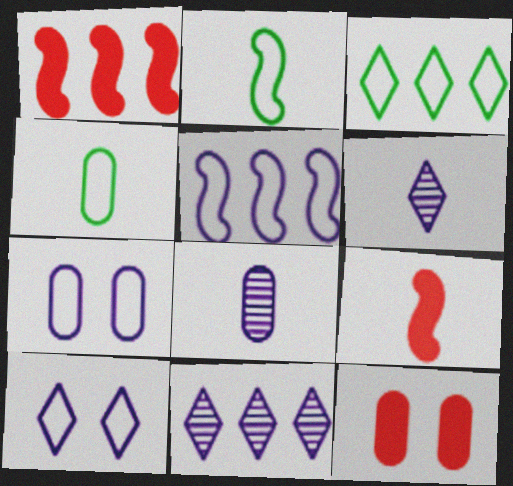[[2, 11, 12], 
[4, 6, 9]]